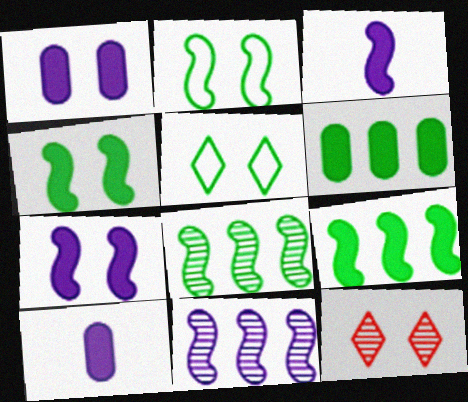[[1, 2, 12]]